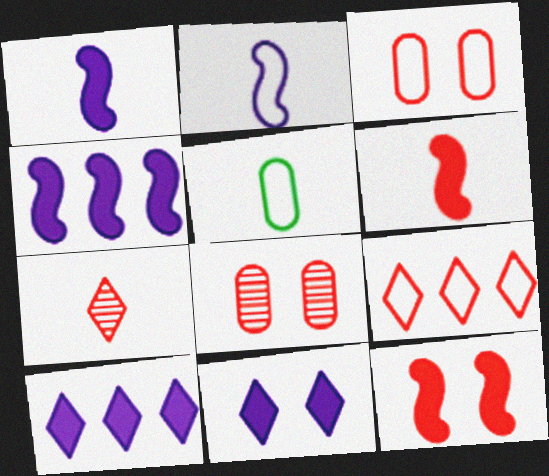[[1, 5, 7], 
[6, 8, 9]]